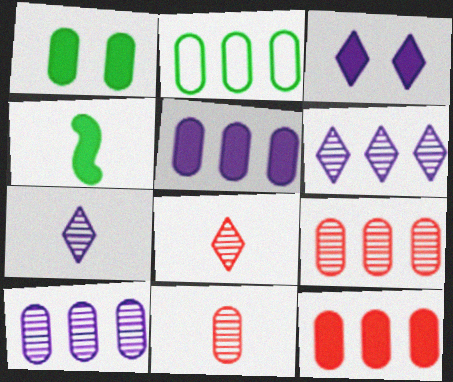[[2, 5, 9], 
[2, 10, 12], 
[3, 4, 12]]